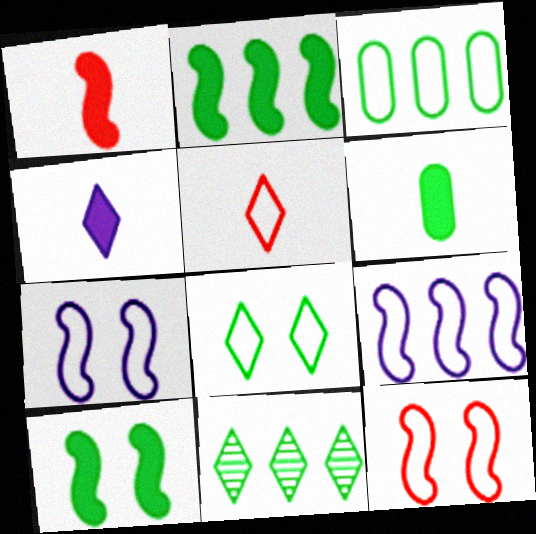[[1, 4, 6], 
[2, 3, 11], 
[3, 5, 7]]